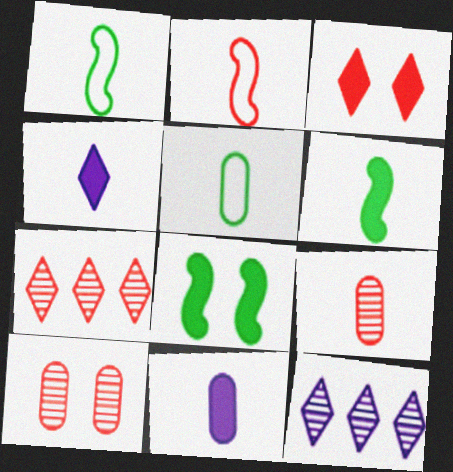[[1, 4, 9], 
[5, 9, 11]]